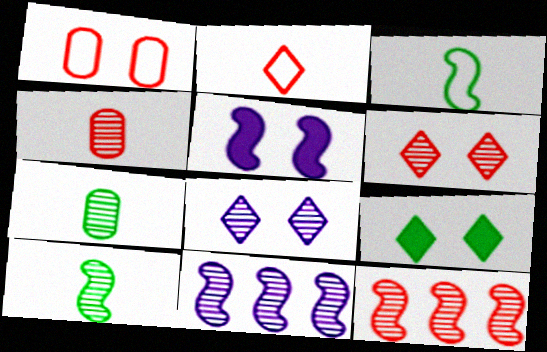[[3, 5, 12], 
[4, 6, 12], 
[6, 7, 11], 
[7, 8, 12]]